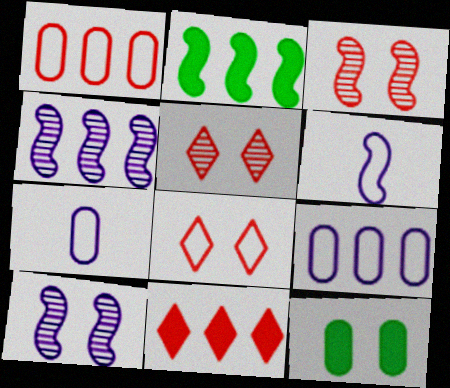[[2, 3, 6], 
[2, 5, 7], 
[8, 10, 12]]